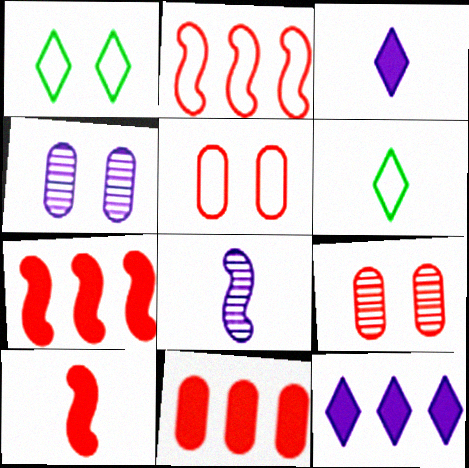[[1, 8, 11], 
[4, 6, 7]]